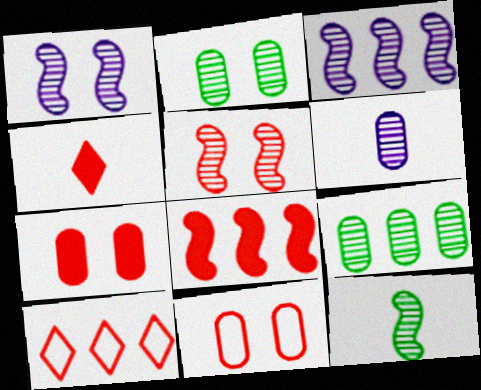[[3, 5, 12], 
[4, 7, 8]]